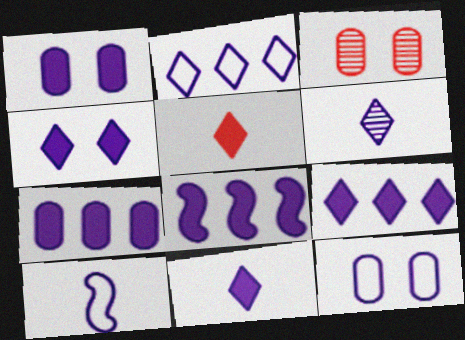[[1, 8, 11], 
[2, 4, 6], 
[2, 10, 12], 
[4, 9, 11], 
[6, 8, 12], 
[7, 8, 9]]